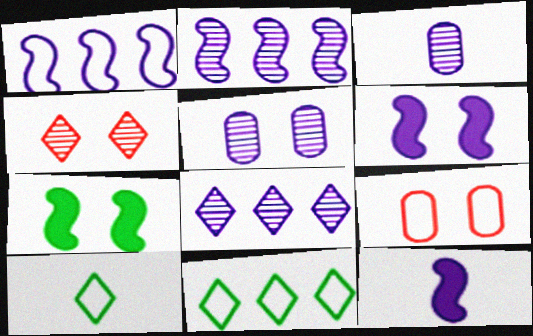[[1, 9, 10]]